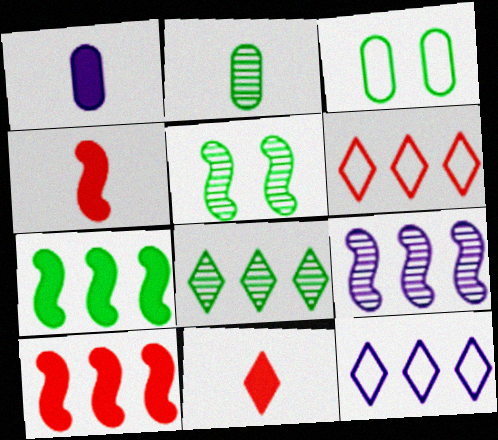[[1, 5, 6], 
[2, 5, 8], 
[3, 9, 11]]